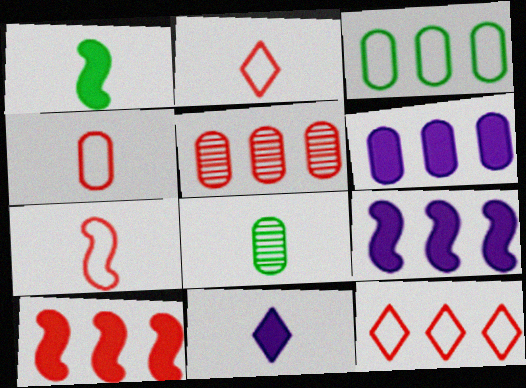[[2, 4, 7], 
[3, 5, 6], 
[5, 10, 12], 
[7, 8, 11]]